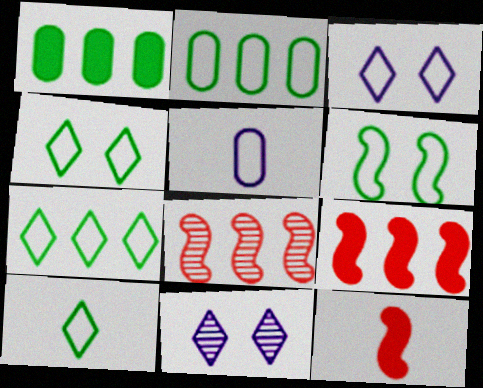[[2, 6, 10], 
[2, 11, 12], 
[4, 7, 10]]